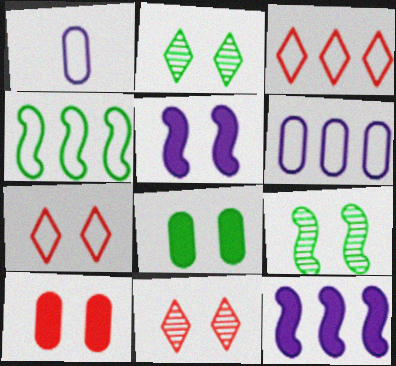[[1, 4, 7], 
[3, 4, 6]]